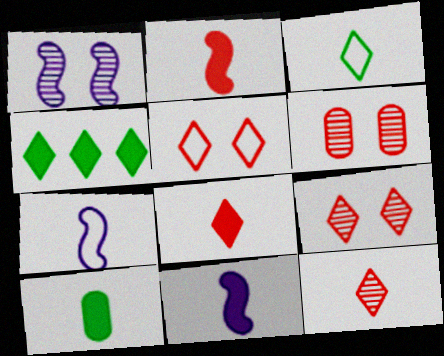[[4, 6, 7], 
[7, 10, 12], 
[8, 10, 11]]